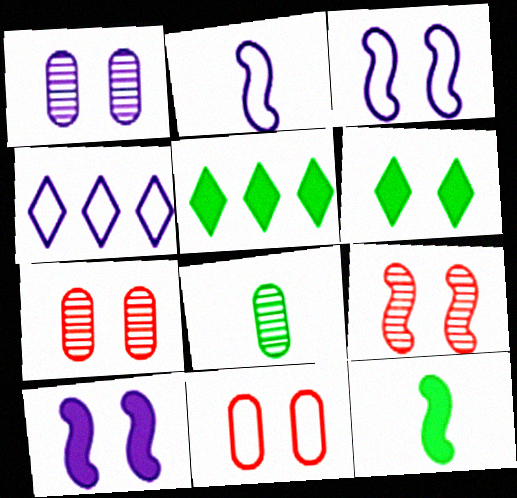[[2, 5, 7], 
[3, 6, 7], 
[4, 7, 12]]